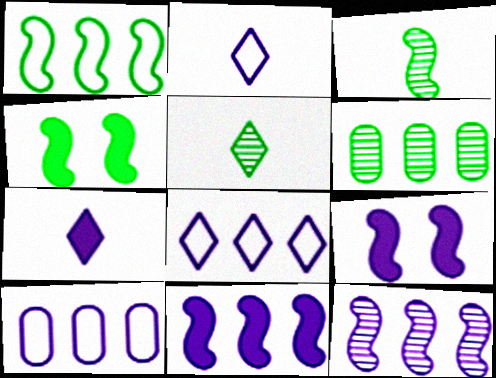[[1, 3, 4]]